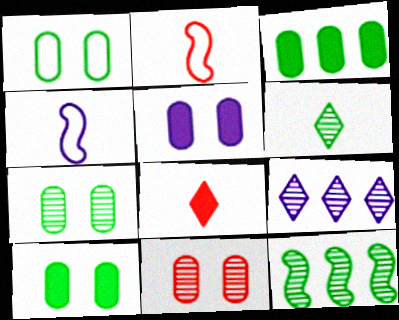[[1, 5, 11], 
[1, 7, 10], 
[2, 9, 10], 
[4, 5, 9], 
[6, 7, 12]]